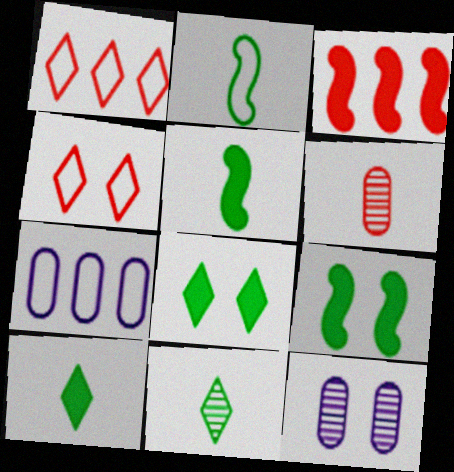[[1, 5, 12], 
[2, 4, 7], 
[3, 4, 6], 
[4, 9, 12]]